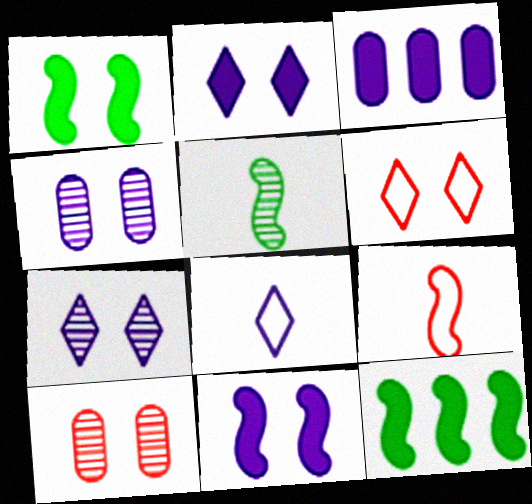[[1, 4, 6], 
[3, 5, 6], 
[8, 10, 12]]